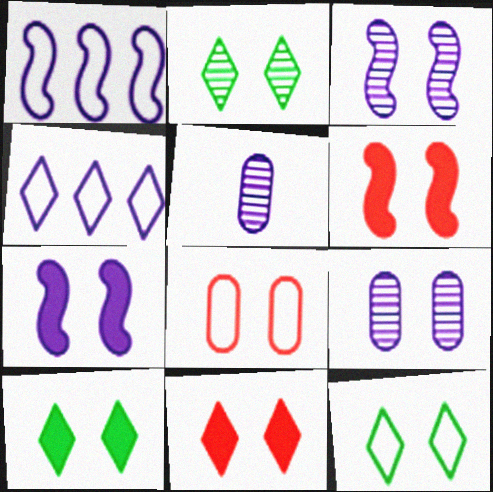[[2, 7, 8], 
[2, 10, 12], 
[3, 8, 10], 
[4, 5, 7], 
[6, 9, 12]]